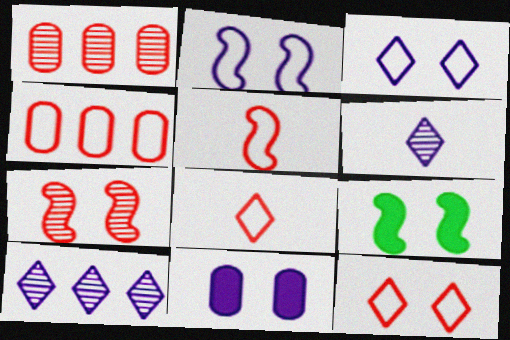[[2, 7, 9], 
[4, 5, 12], 
[4, 6, 9]]